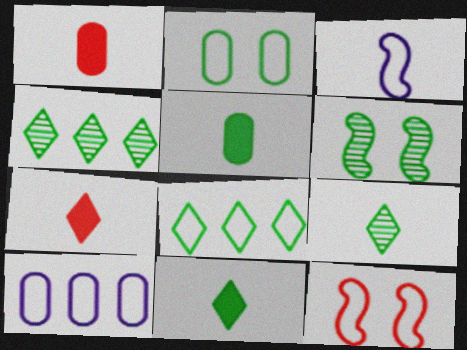[[1, 3, 9], 
[5, 6, 8], 
[6, 7, 10]]